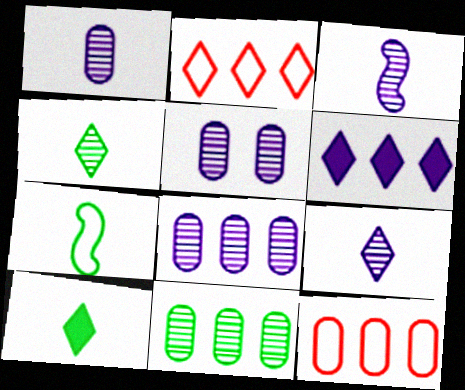[[1, 3, 9], 
[1, 5, 8]]